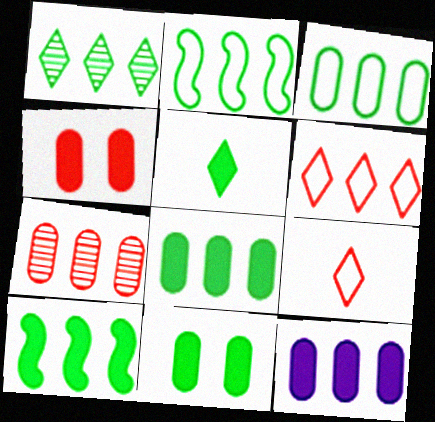[[1, 2, 8], 
[1, 3, 10], 
[3, 7, 12], 
[5, 10, 11]]